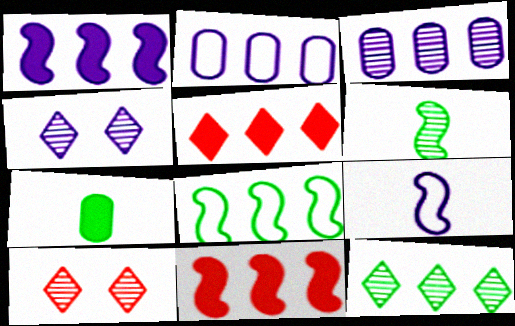[[2, 11, 12], 
[3, 5, 8], 
[3, 6, 10]]